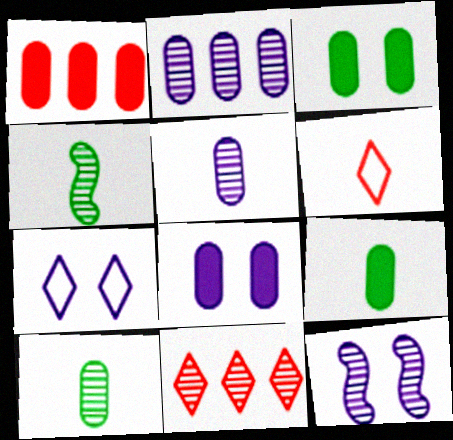[[1, 4, 7], 
[1, 8, 9], 
[7, 8, 12], 
[10, 11, 12]]